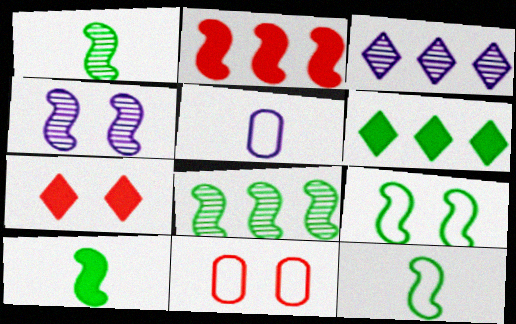[[1, 10, 12], 
[2, 4, 12], 
[3, 10, 11], 
[5, 7, 8], 
[8, 9, 10]]